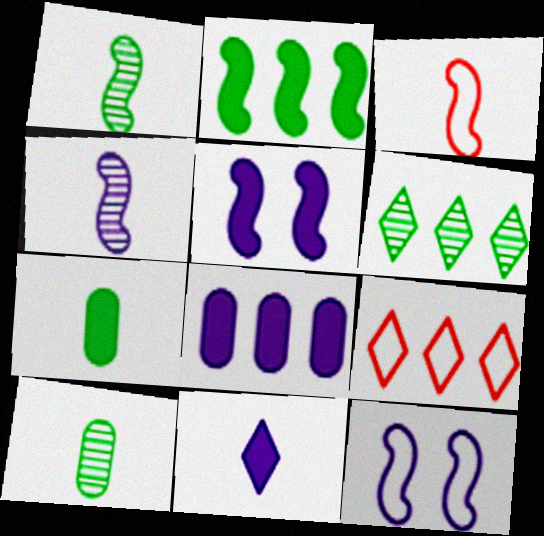[[3, 10, 11], 
[5, 8, 11], 
[5, 9, 10]]